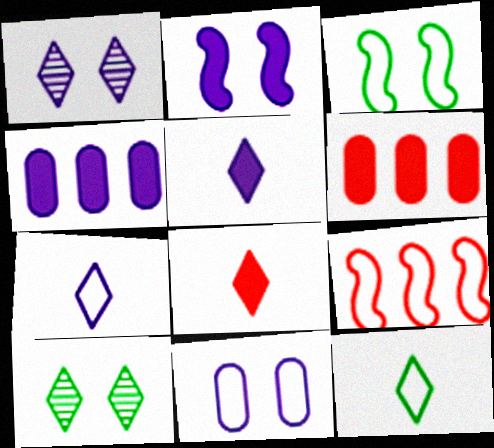[[1, 2, 11], 
[2, 4, 5], 
[9, 11, 12]]